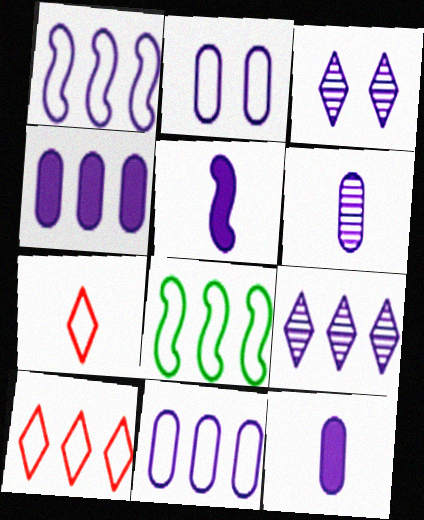[[1, 3, 12], 
[1, 4, 9], 
[2, 4, 6], 
[2, 5, 9], 
[2, 7, 8], 
[3, 5, 11], 
[8, 10, 11]]